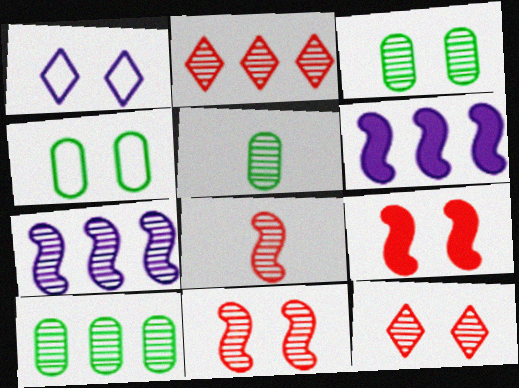[[1, 3, 9], 
[2, 7, 10], 
[3, 5, 10], 
[5, 7, 12]]